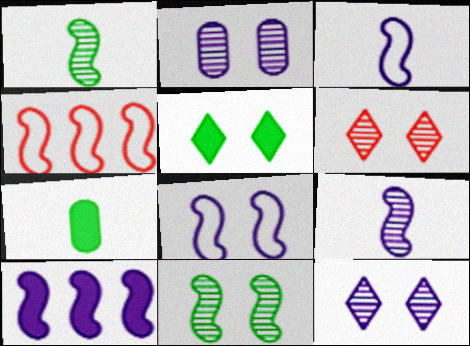[[2, 6, 11], 
[4, 7, 12], 
[8, 9, 10]]